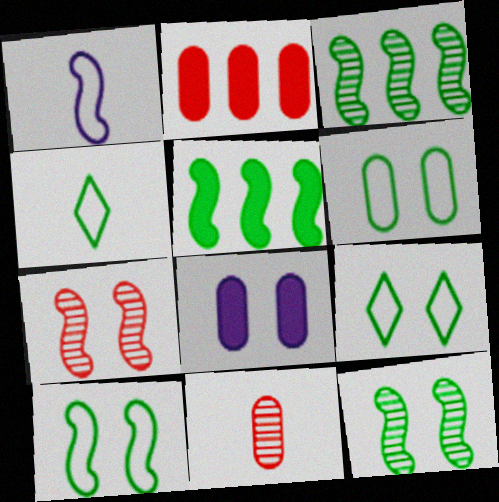[[1, 5, 7], 
[6, 9, 10], 
[7, 8, 9]]